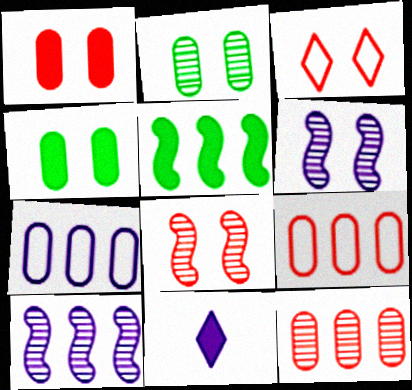[[1, 3, 8], 
[1, 5, 11], 
[3, 4, 6], 
[6, 7, 11]]